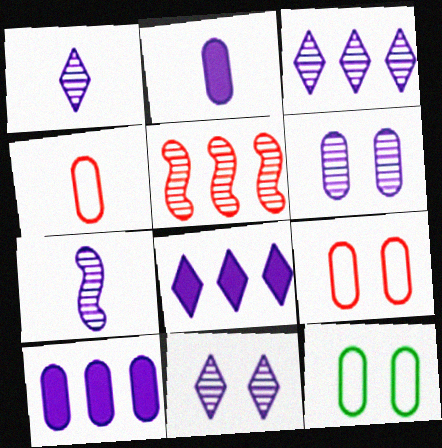[[1, 3, 11], 
[3, 6, 7]]